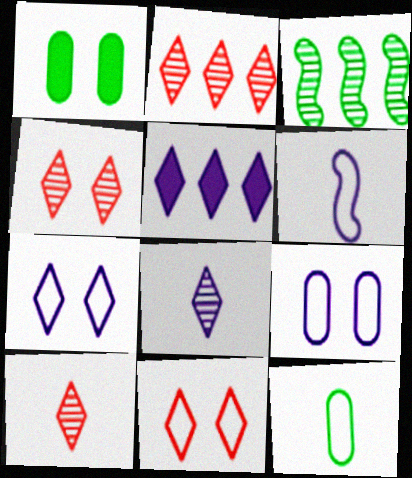[[1, 2, 6], 
[2, 4, 10], 
[5, 7, 8]]